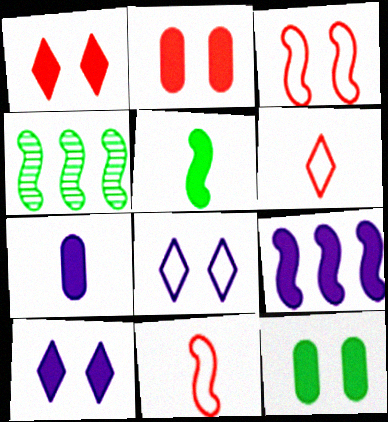[[7, 9, 10]]